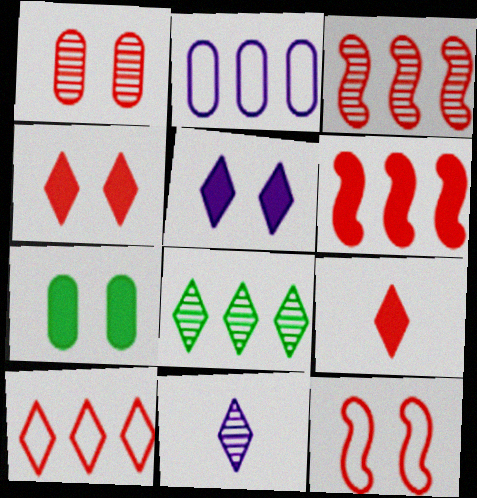[[1, 4, 12], 
[2, 6, 8]]